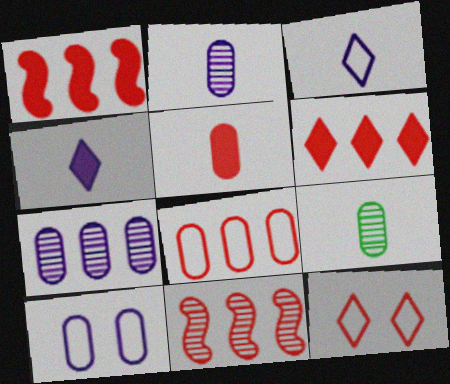[[5, 11, 12], 
[6, 8, 11]]